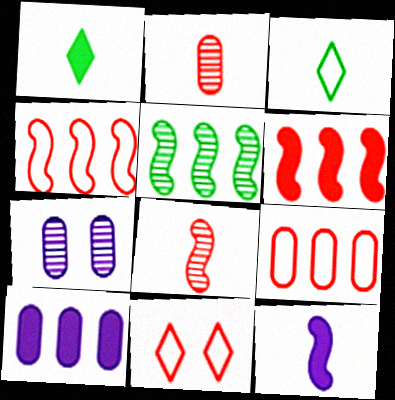[[1, 4, 7], 
[2, 3, 12], 
[2, 6, 11], 
[3, 6, 7]]